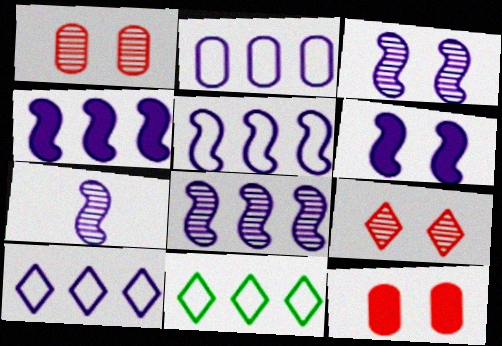[[2, 5, 10], 
[3, 7, 8], 
[4, 5, 8], 
[5, 6, 7], 
[7, 11, 12]]